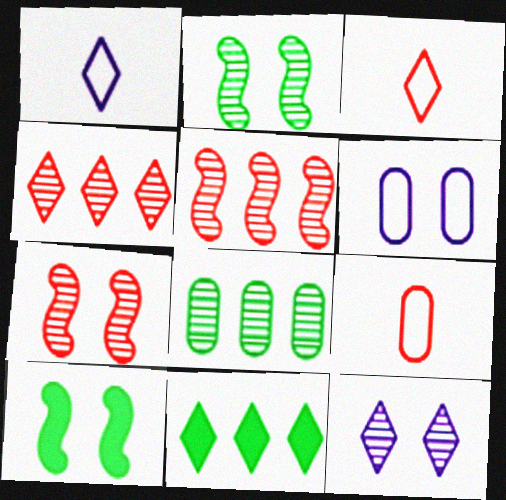[[3, 11, 12]]